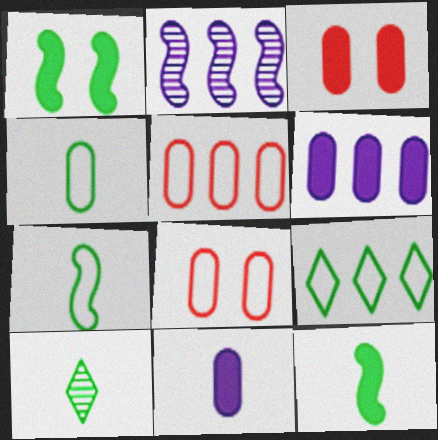[[4, 10, 12]]